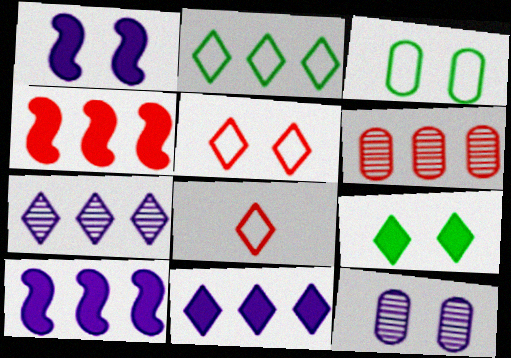[[2, 6, 10], 
[7, 8, 9]]